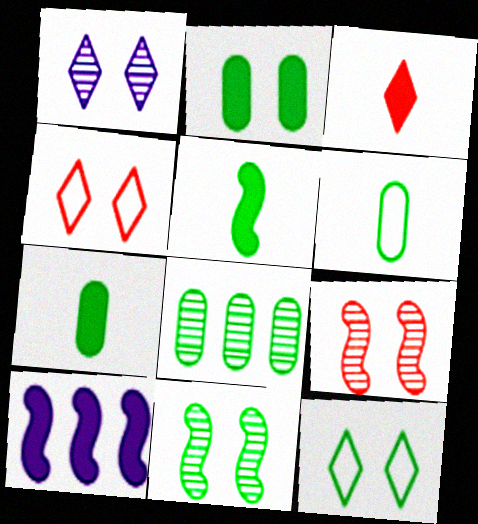[[2, 3, 10], 
[2, 6, 8], 
[2, 11, 12], 
[5, 8, 12]]